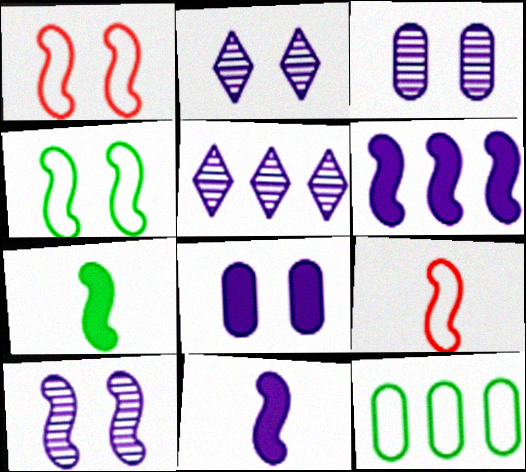[[2, 3, 10]]